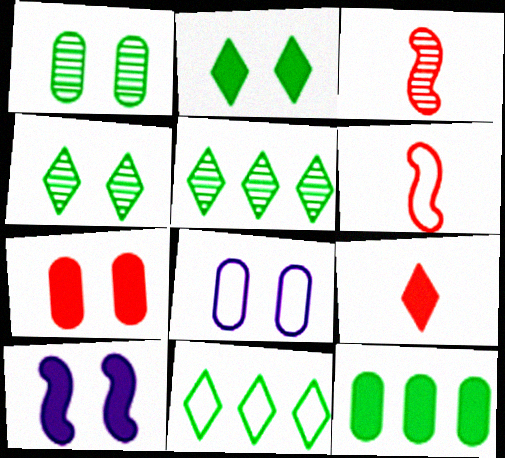[[1, 7, 8], 
[2, 7, 10], 
[6, 8, 11], 
[9, 10, 12]]